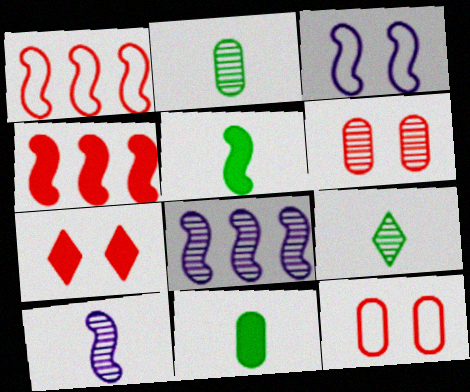[[6, 8, 9]]